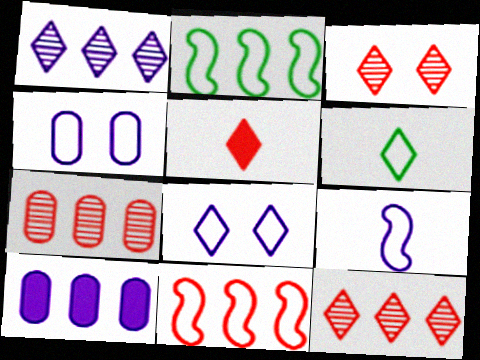[[2, 10, 12], 
[4, 6, 11]]